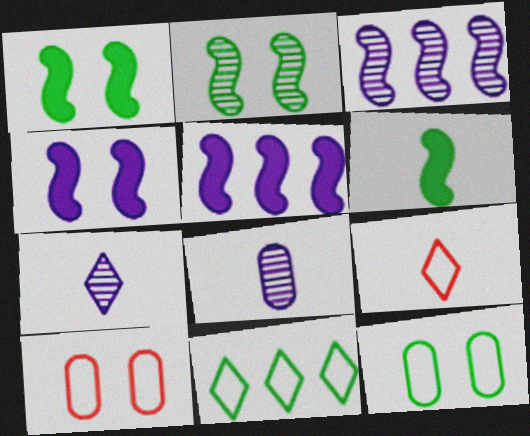[[6, 8, 9]]